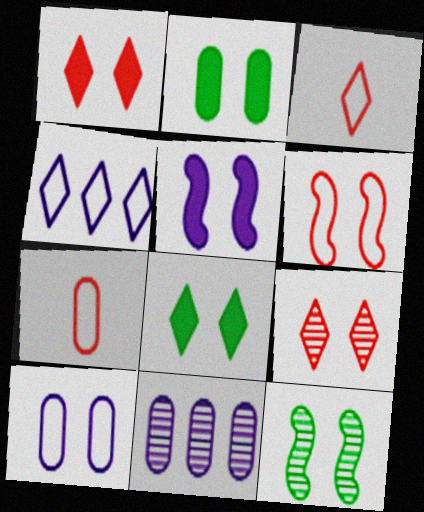[[1, 2, 5], 
[1, 10, 12], 
[2, 7, 11], 
[5, 6, 12]]